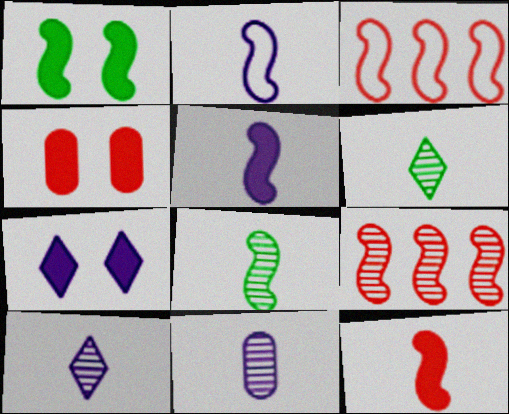[[1, 2, 9], 
[1, 4, 7], 
[2, 8, 12]]